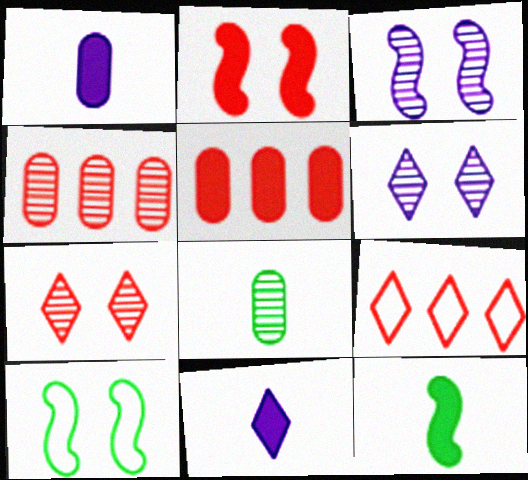[[2, 3, 10], 
[4, 10, 11]]